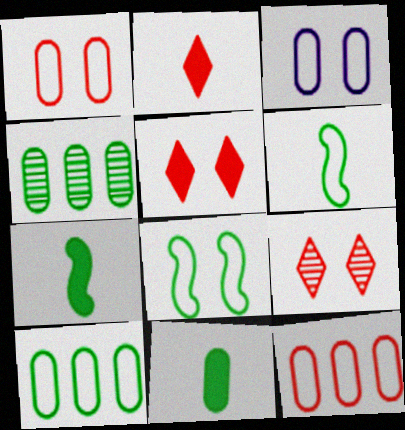[]